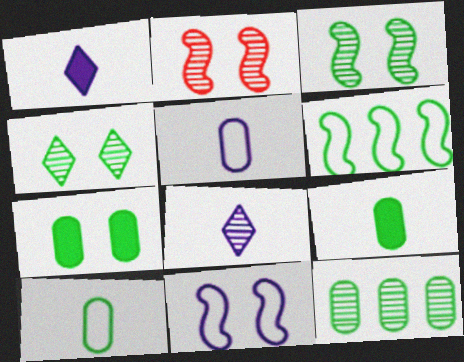[[2, 8, 12], 
[4, 6, 9], 
[7, 10, 12]]